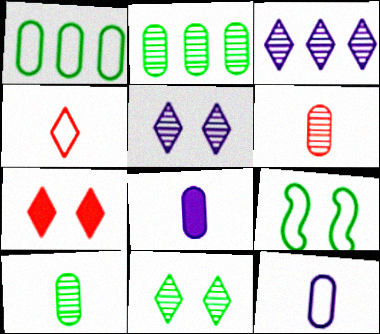[]